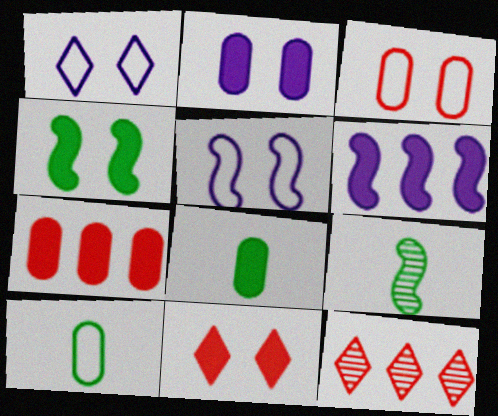[[1, 7, 9], 
[2, 4, 11], 
[2, 7, 8], 
[5, 8, 12], 
[6, 8, 11]]